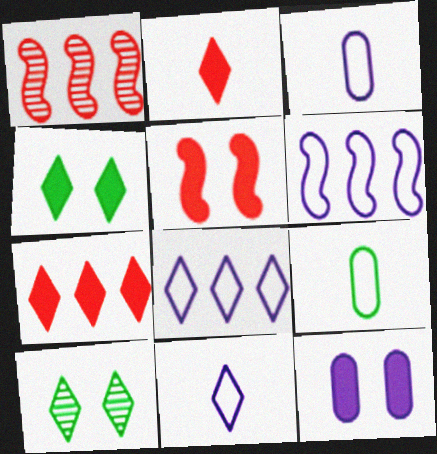[[1, 3, 4], 
[2, 8, 10], 
[4, 5, 12], 
[7, 10, 11]]